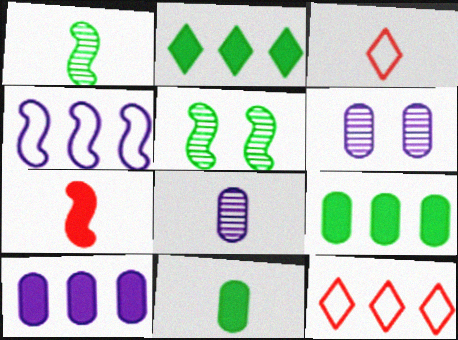[[3, 5, 10], 
[4, 5, 7]]